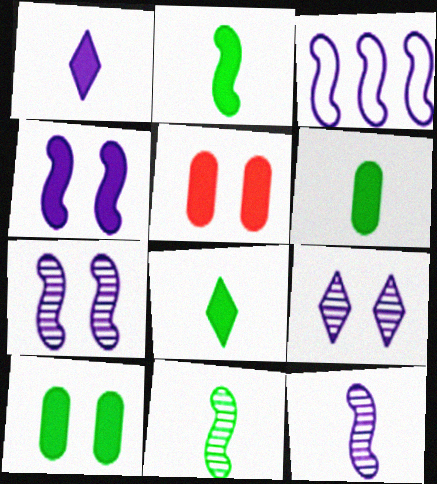[[2, 6, 8], 
[3, 4, 12]]